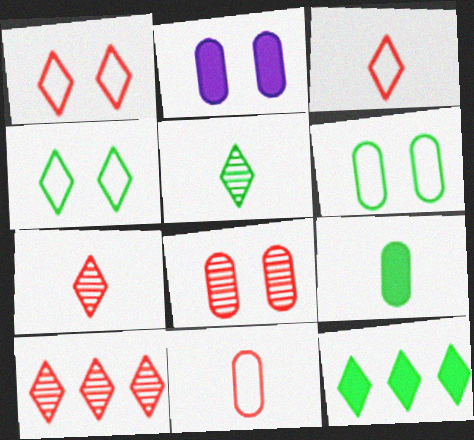[[2, 6, 8], 
[4, 5, 12]]